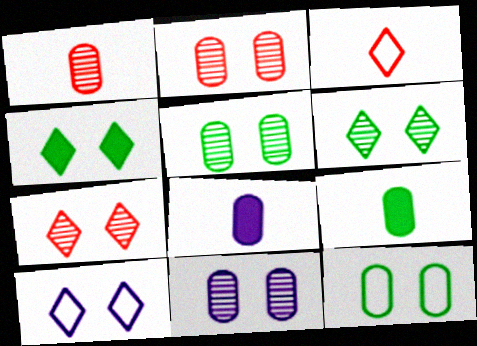[[2, 5, 11], 
[4, 7, 10]]